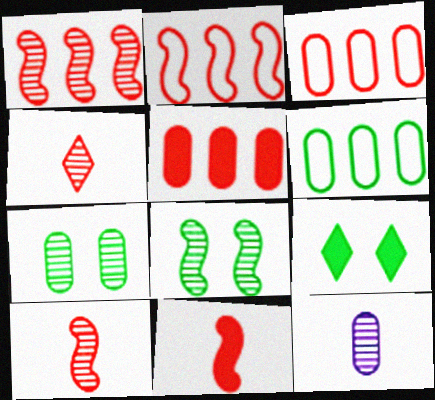[[2, 9, 12]]